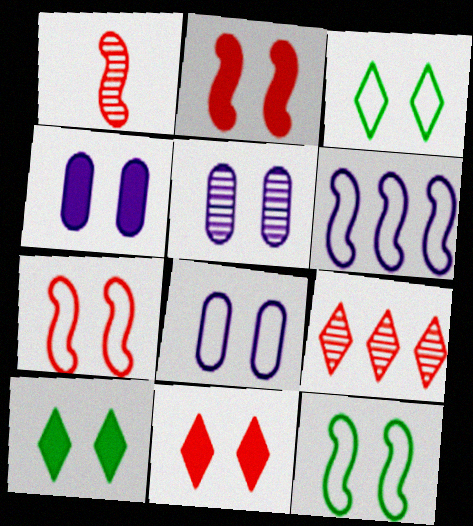[[2, 3, 5], 
[2, 4, 10], 
[3, 7, 8], 
[4, 5, 8], 
[5, 7, 10], 
[5, 11, 12]]